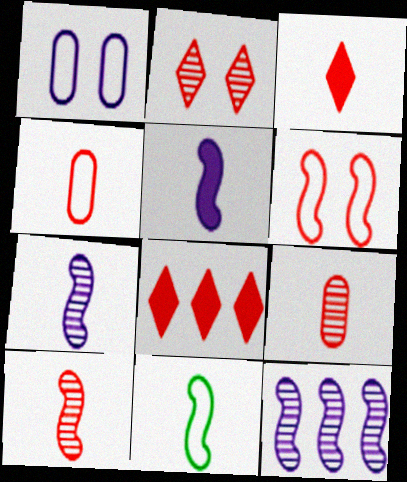[[3, 4, 10], 
[5, 10, 11], 
[6, 8, 9]]